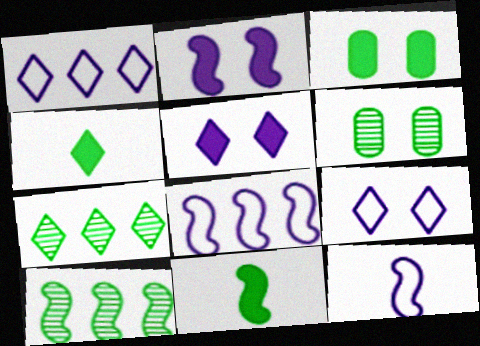[]